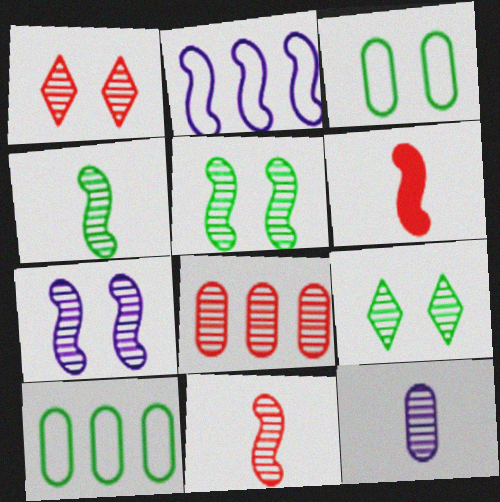[[1, 8, 11], 
[2, 5, 6]]